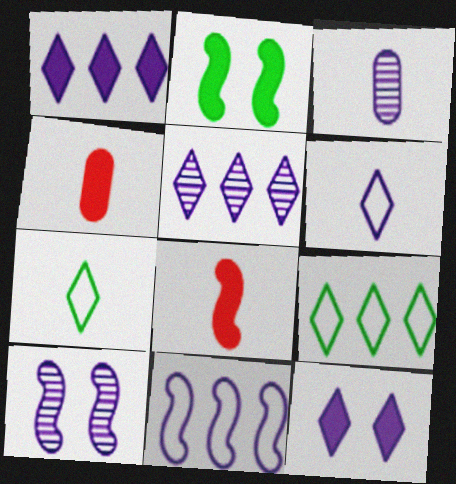[[1, 2, 4], 
[3, 5, 10], 
[3, 7, 8], 
[3, 11, 12], 
[4, 9, 10], 
[5, 6, 12]]